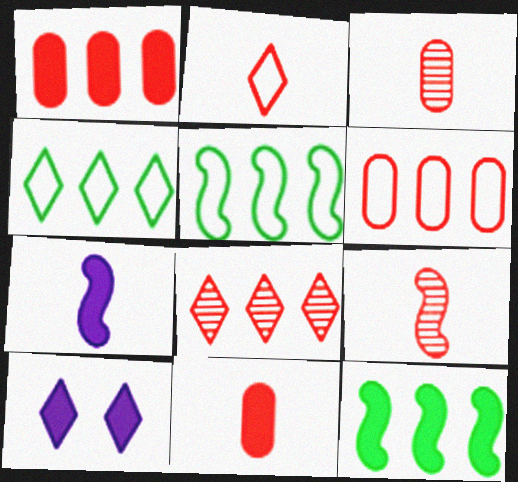[[2, 9, 11], 
[3, 5, 10], 
[10, 11, 12]]